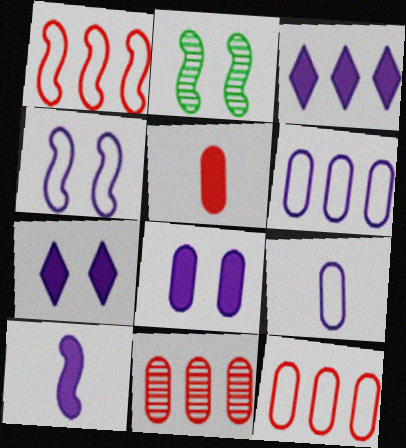[[1, 2, 10], 
[3, 8, 10]]